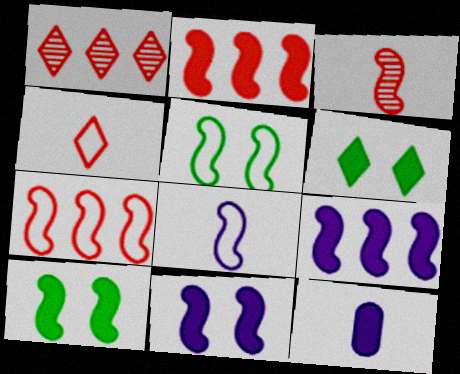[[1, 5, 12], 
[2, 6, 12], 
[3, 5, 9], 
[5, 7, 8]]